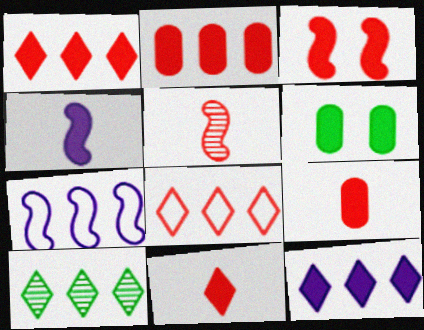[[1, 3, 9], 
[1, 4, 6], 
[2, 3, 11], 
[2, 7, 10], 
[8, 10, 12]]